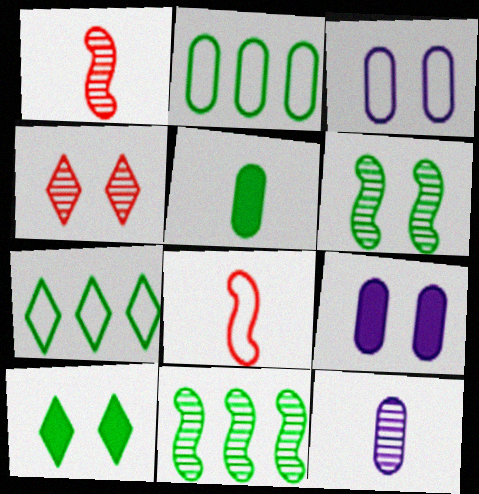[[1, 7, 9], 
[3, 7, 8], 
[4, 11, 12], 
[5, 6, 7]]